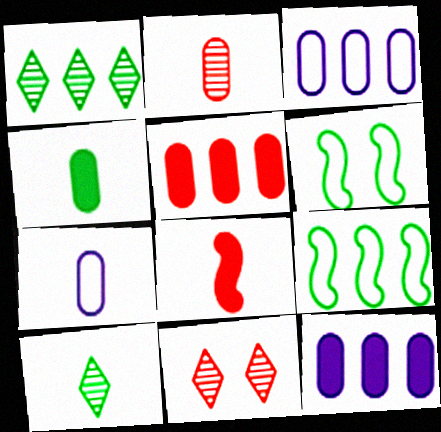[[1, 4, 6], 
[2, 4, 7], 
[7, 8, 10]]